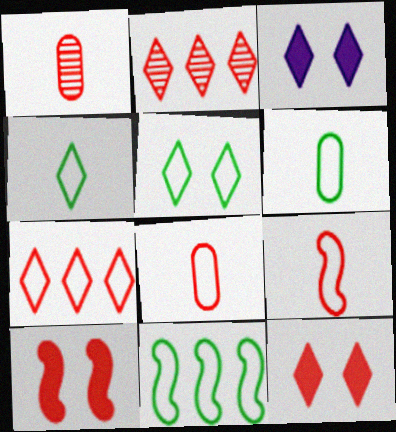[[1, 3, 11], 
[1, 7, 10], 
[2, 3, 4], 
[2, 8, 10], 
[5, 6, 11]]